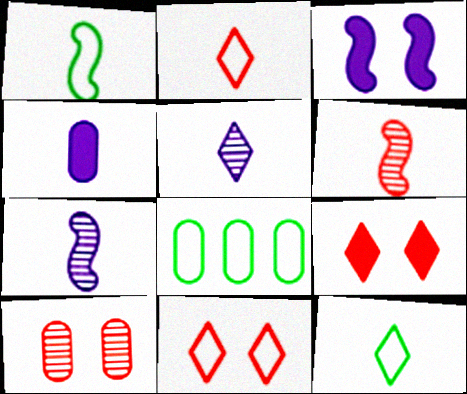[[4, 6, 12], 
[4, 8, 10], 
[7, 8, 9]]